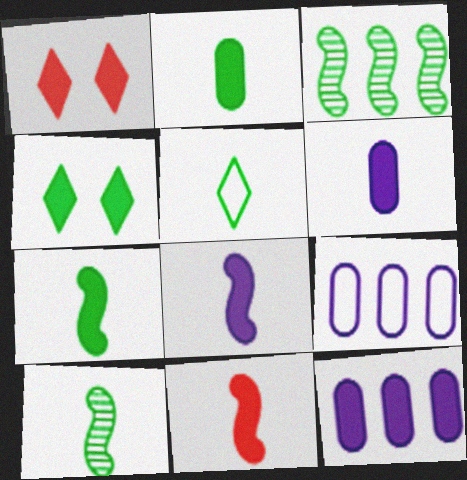[[1, 7, 12], 
[1, 9, 10], 
[2, 5, 10], 
[4, 11, 12], 
[7, 8, 11]]